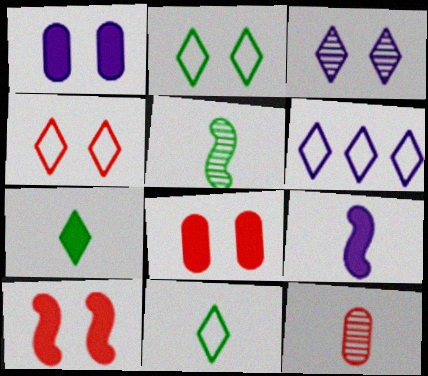[[4, 6, 11], 
[5, 6, 8], 
[9, 11, 12]]